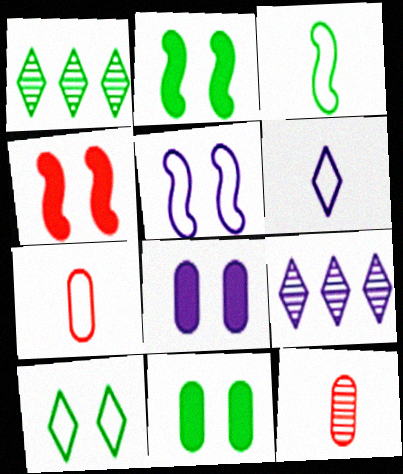[[1, 3, 11], 
[2, 7, 9], 
[3, 6, 7]]